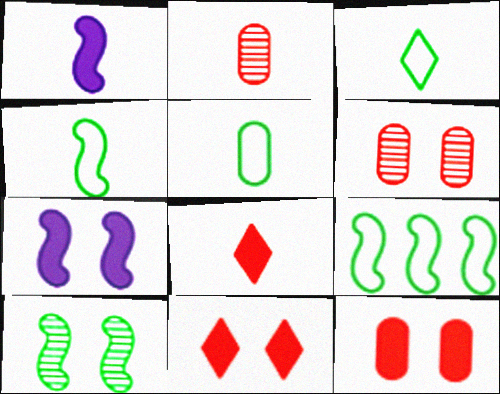[[1, 2, 3], 
[3, 4, 5]]